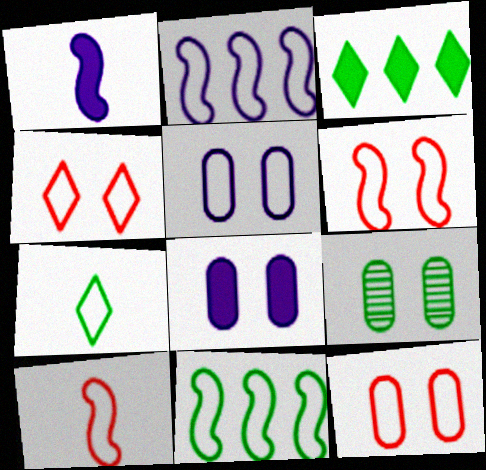[[2, 7, 12], 
[4, 6, 12], 
[8, 9, 12]]